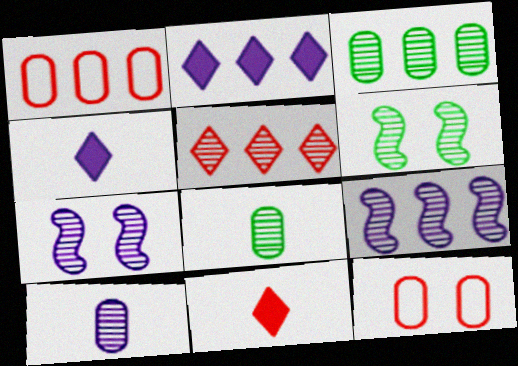[[1, 4, 6], 
[3, 5, 9], 
[5, 6, 10], 
[5, 7, 8]]